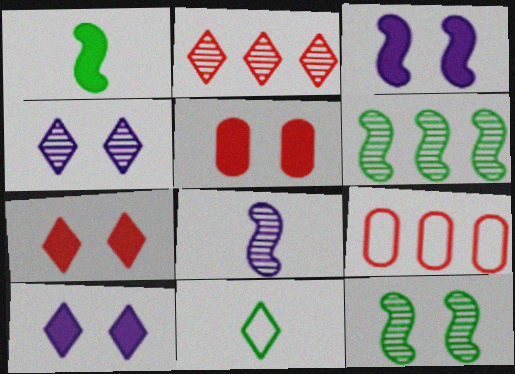[[1, 4, 9], 
[2, 10, 11]]